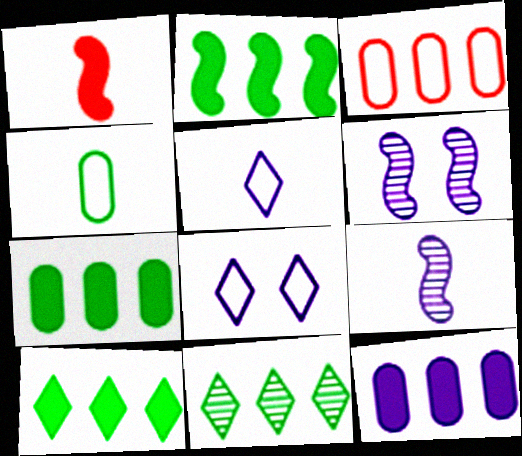[[2, 7, 10], 
[5, 6, 12], 
[8, 9, 12]]